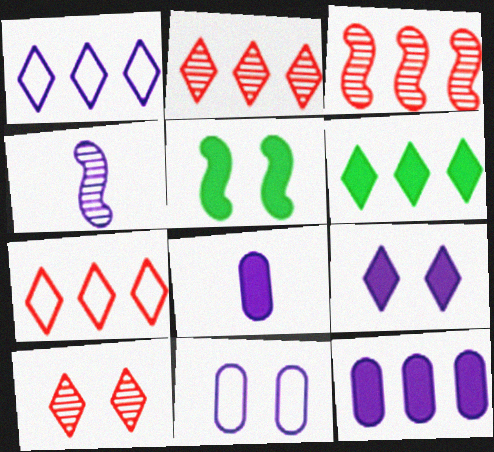[[1, 2, 6], 
[5, 10, 11]]